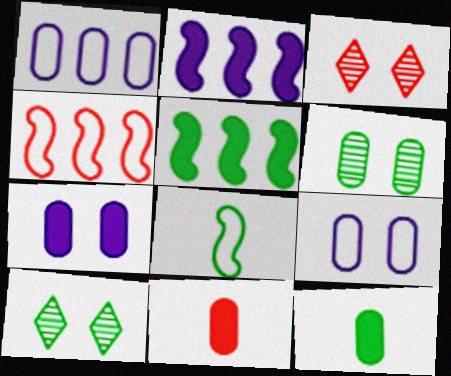[[1, 6, 11], 
[3, 4, 11]]